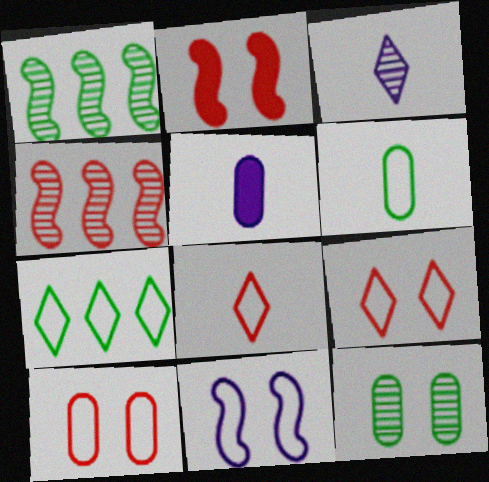[[1, 5, 9], 
[3, 4, 12]]